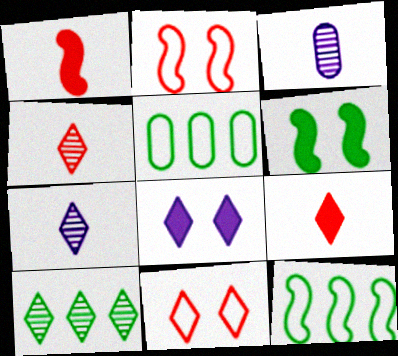[]